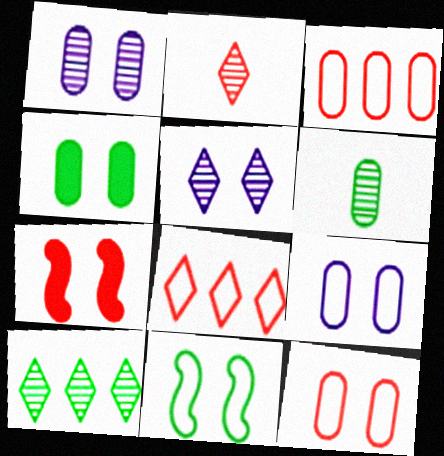[[1, 4, 12], 
[2, 3, 7], 
[2, 5, 10]]